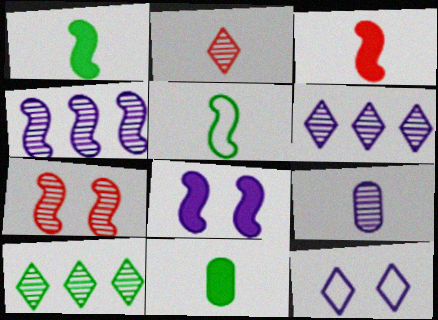[[7, 9, 10]]